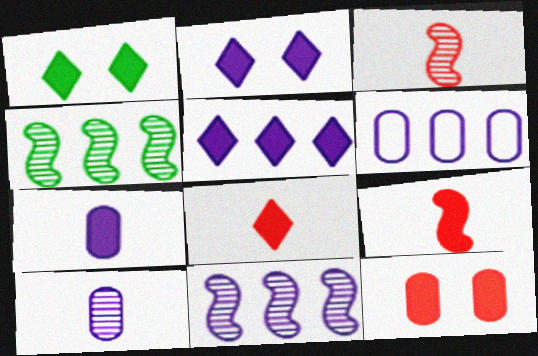[[1, 3, 6], 
[1, 5, 8], 
[5, 6, 11]]